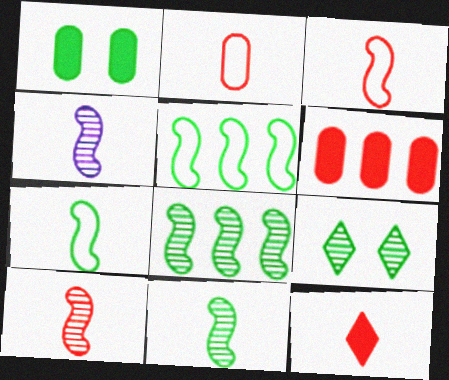[[2, 10, 12], 
[4, 10, 11]]